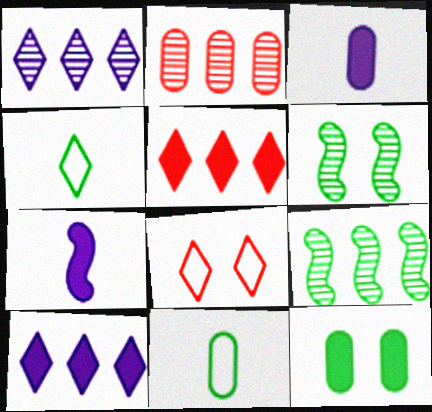[[1, 2, 9], 
[3, 8, 9], 
[4, 9, 12], 
[5, 7, 12]]